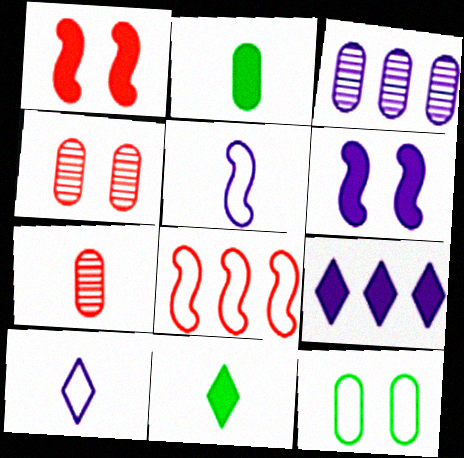[[1, 2, 9], 
[3, 6, 10], 
[5, 7, 11], 
[8, 10, 12]]